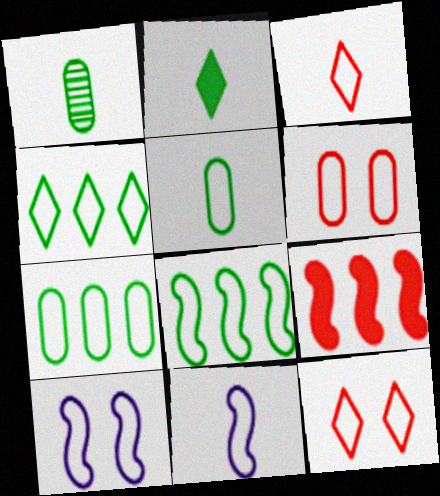[[3, 5, 11], 
[3, 7, 10], 
[4, 6, 11], 
[4, 7, 8], 
[7, 11, 12]]